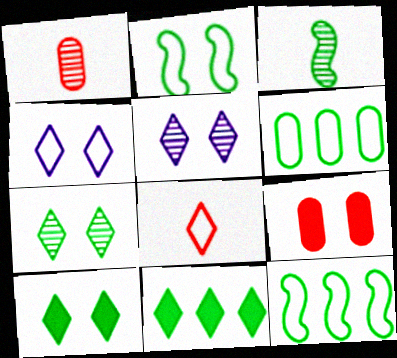[[2, 5, 9], 
[3, 6, 10], 
[5, 8, 11]]